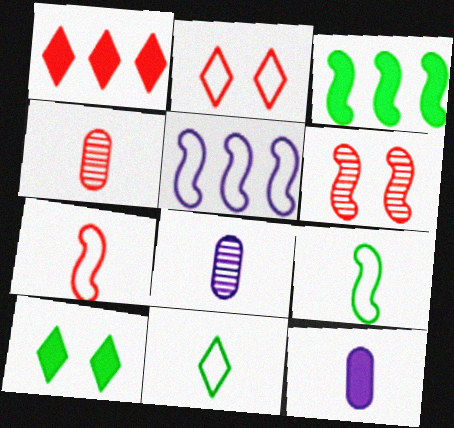[[2, 3, 8], 
[4, 5, 10]]